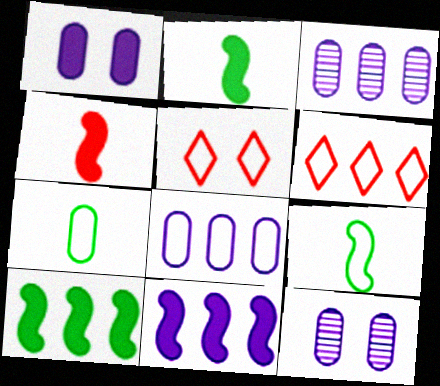[[2, 3, 5], 
[2, 6, 12], 
[3, 6, 10], 
[5, 8, 9]]